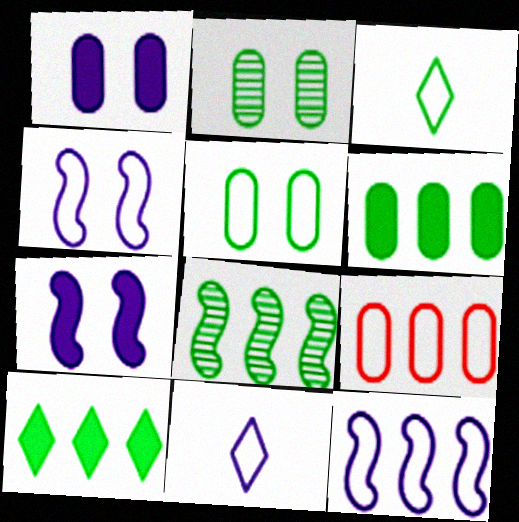[[3, 4, 9]]